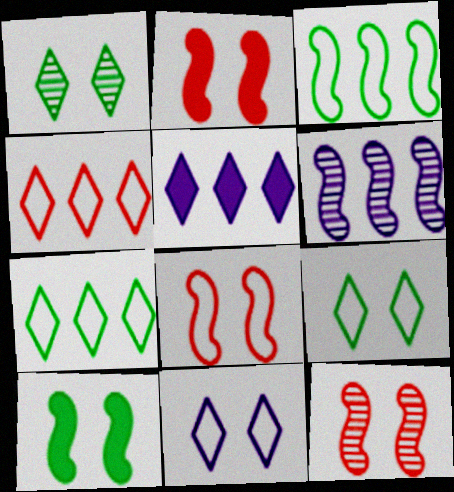[[2, 8, 12]]